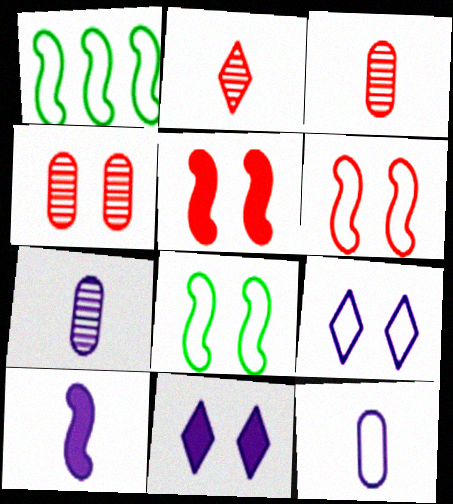[[1, 3, 11], 
[4, 8, 11]]